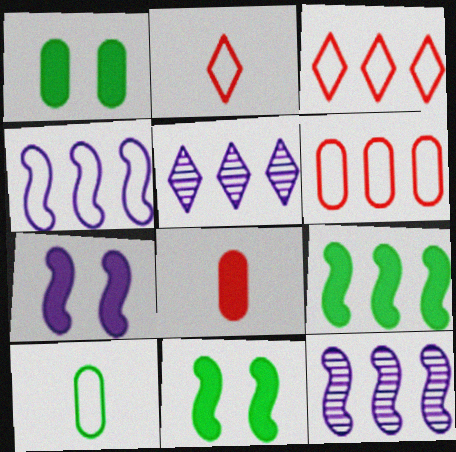[[1, 2, 12], 
[5, 6, 9]]